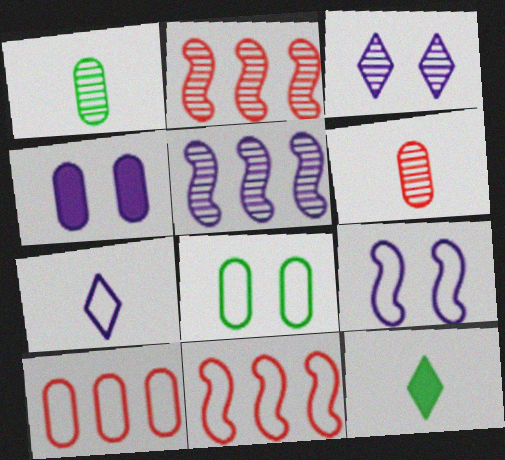[[1, 2, 3], 
[1, 4, 10], 
[3, 4, 9], 
[4, 5, 7], 
[7, 8, 11]]